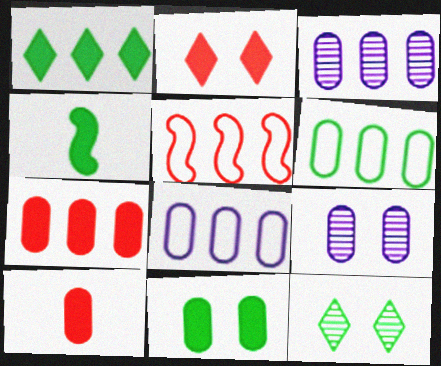[[1, 3, 5], 
[1, 4, 11], 
[3, 6, 7], 
[4, 6, 12], 
[6, 9, 10]]